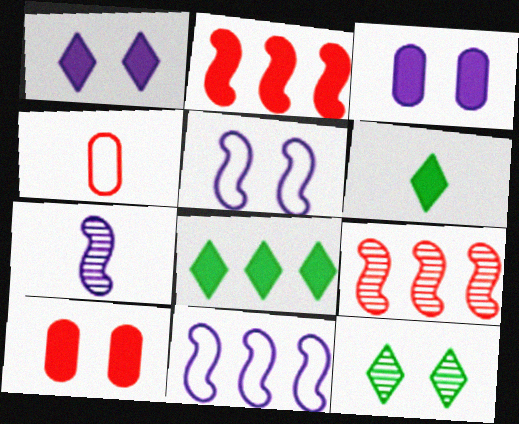[[2, 3, 6], 
[4, 6, 7], 
[5, 10, 12]]